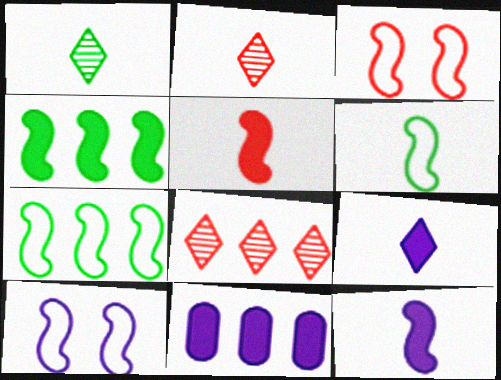[[1, 3, 11], 
[7, 8, 11]]